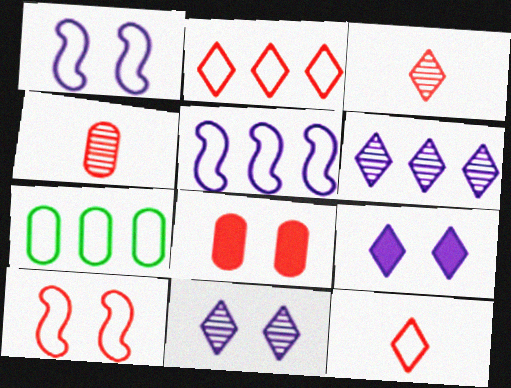[[1, 7, 12], 
[2, 5, 7]]